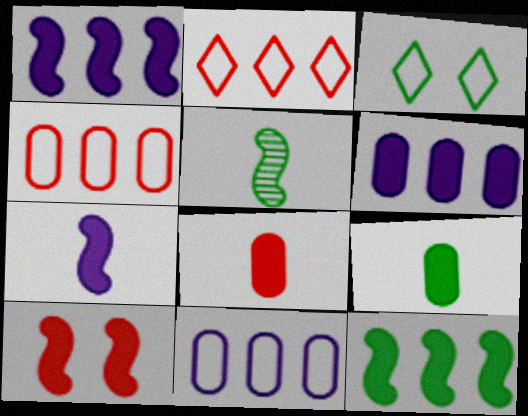[[7, 10, 12]]